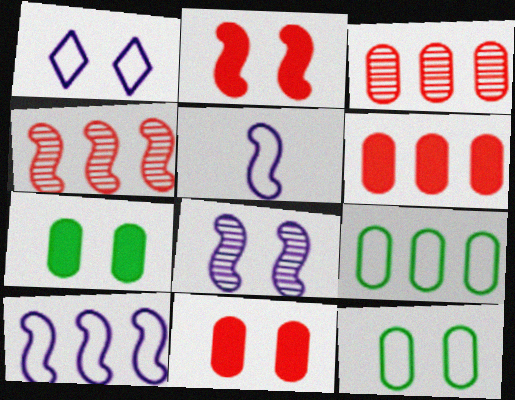[]